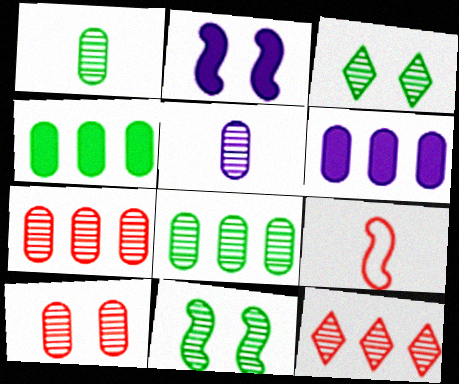[[3, 6, 9], 
[5, 8, 10], 
[5, 11, 12]]